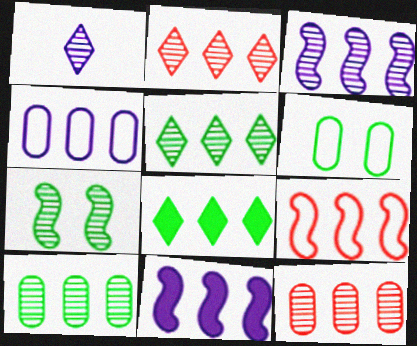[[1, 7, 12], 
[2, 3, 10], 
[3, 5, 12]]